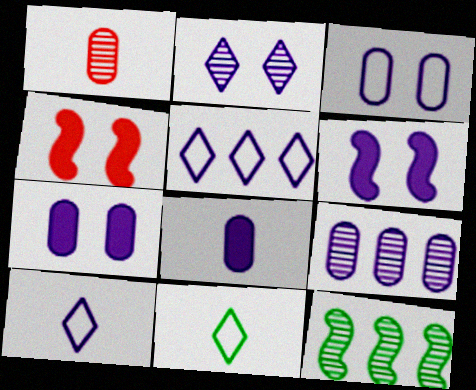[[1, 2, 12], 
[2, 3, 6], 
[3, 8, 9], 
[4, 9, 11], 
[6, 9, 10]]